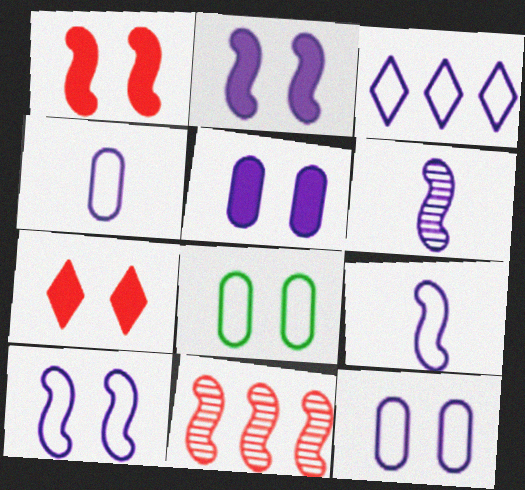[[3, 4, 10], 
[3, 5, 6], 
[3, 9, 12]]